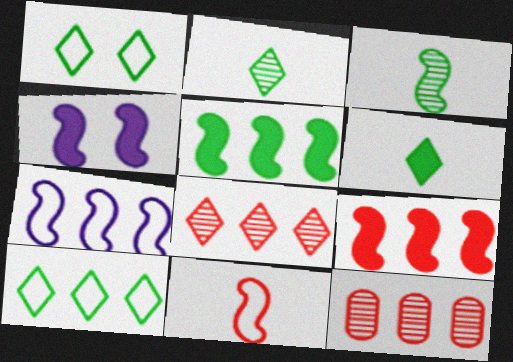[]